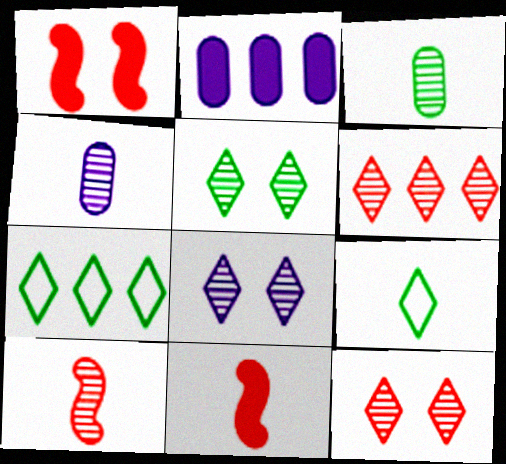[[1, 4, 7], 
[4, 9, 11], 
[5, 8, 12]]